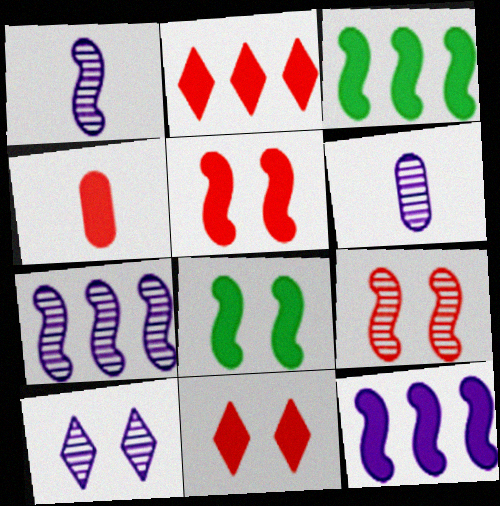[[2, 4, 5], 
[6, 7, 10]]